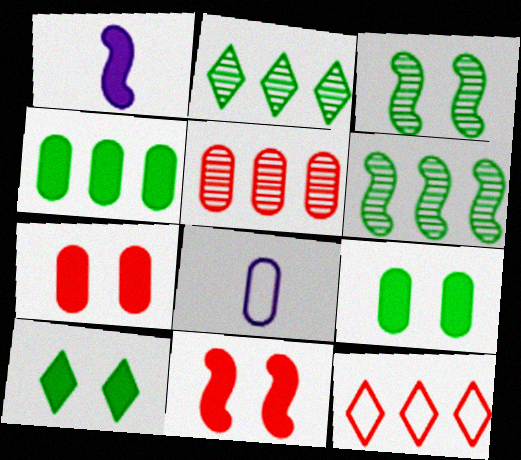[[2, 8, 11], 
[5, 8, 9]]